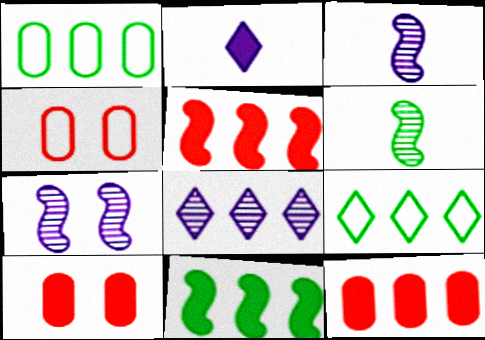[[1, 5, 8], 
[2, 10, 11], 
[3, 9, 10]]